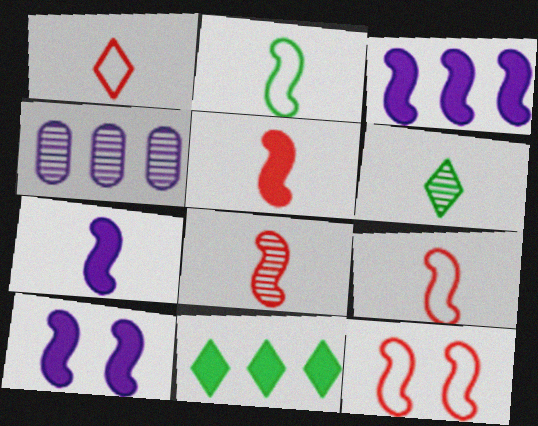[[2, 7, 8], 
[3, 7, 10], 
[5, 8, 9]]